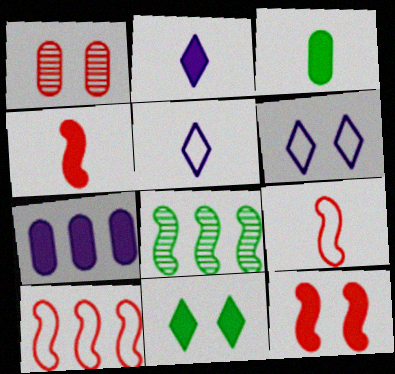[[2, 3, 4], 
[4, 7, 11]]